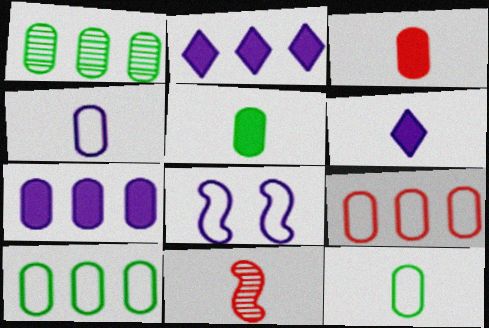[[1, 7, 9], 
[6, 11, 12]]